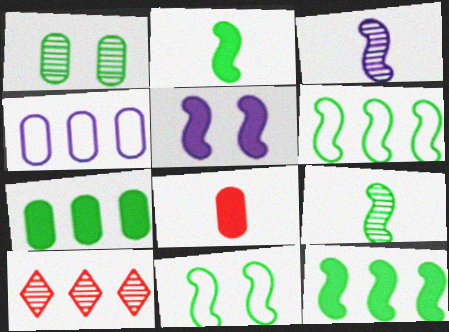[[1, 3, 10], 
[1, 4, 8], 
[4, 10, 12], 
[9, 11, 12]]